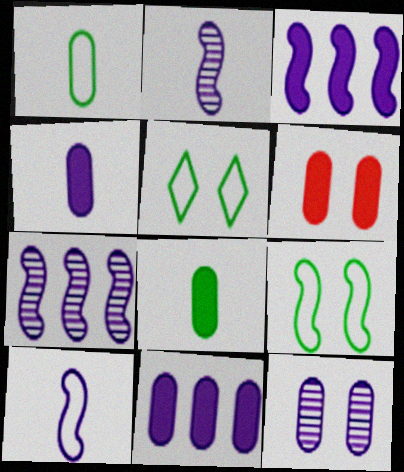[[6, 8, 11]]